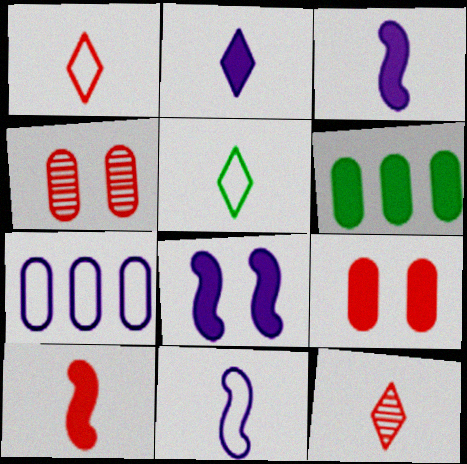[[2, 5, 12]]